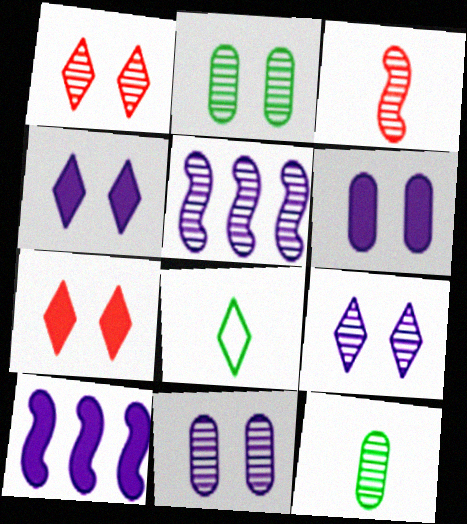[[1, 5, 12]]